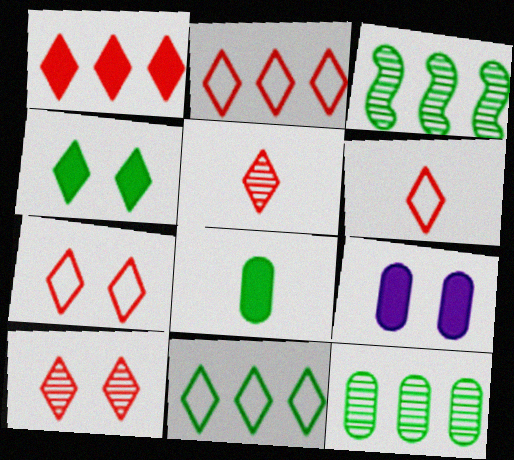[[1, 5, 7], 
[1, 6, 10], 
[2, 6, 7], 
[3, 6, 9]]